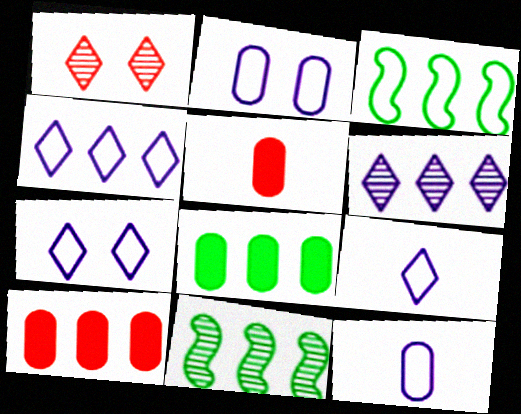[[3, 6, 10], 
[4, 7, 9], 
[4, 10, 11], 
[5, 7, 11]]